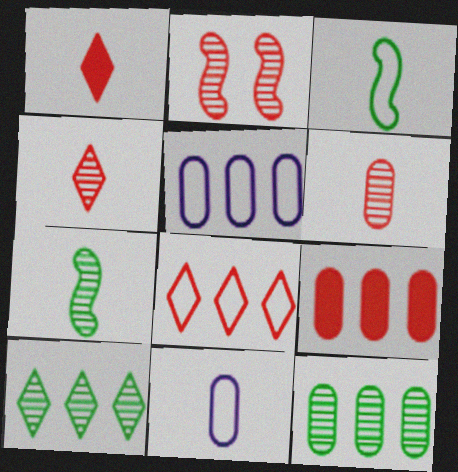[[1, 7, 11], 
[5, 9, 12]]